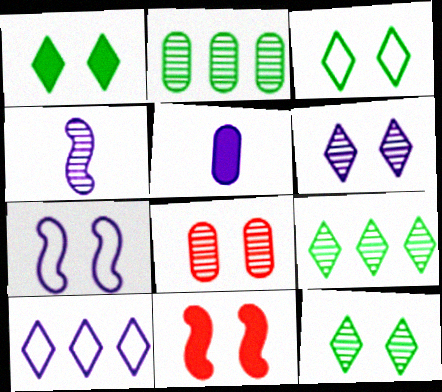[[1, 3, 12], 
[1, 7, 8], 
[4, 8, 9]]